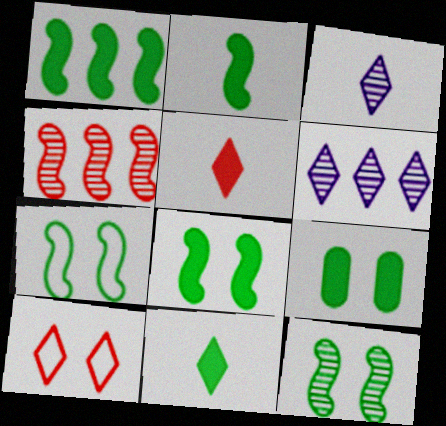[[1, 2, 8], 
[1, 9, 11], 
[6, 10, 11], 
[7, 8, 12]]